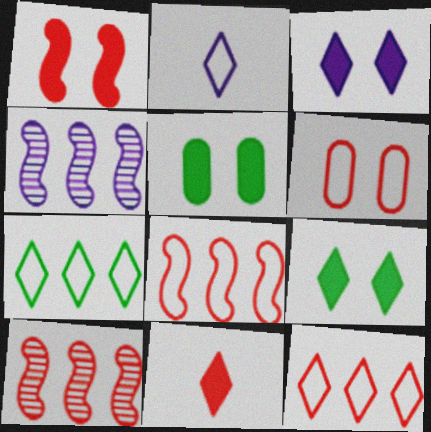[[1, 3, 5], 
[2, 5, 10], 
[6, 10, 11]]